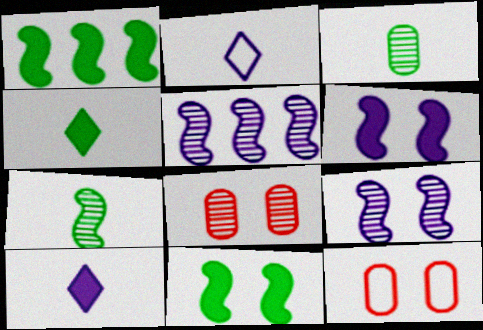[[1, 2, 8], 
[4, 5, 12]]